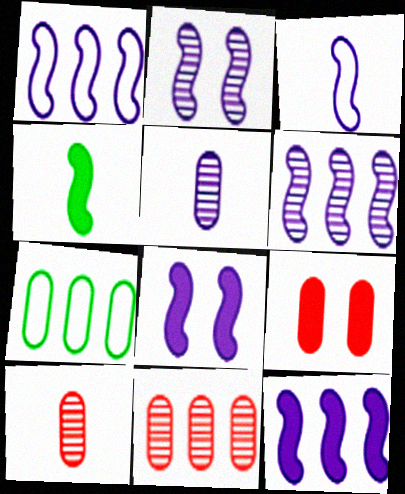[[1, 6, 12], 
[2, 3, 12], 
[3, 6, 8], 
[5, 7, 9]]